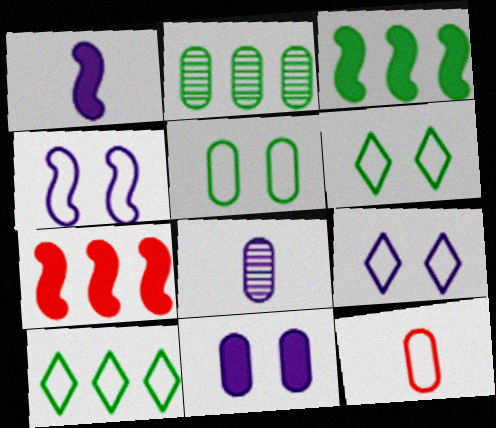[[2, 3, 10], 
[2, 11, 12], 
[4, 10, 12], 
[6, 7, 8]]